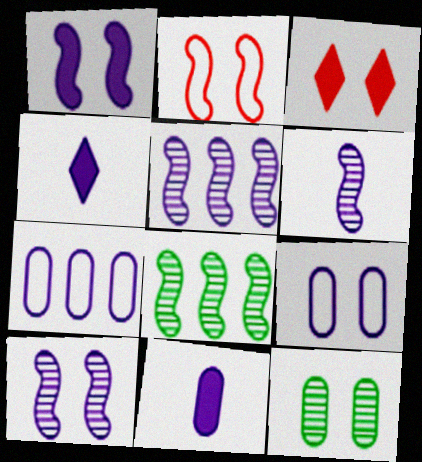[[4, 5, 9], 
[4, 7, 10], 
[5, 6, 10]]